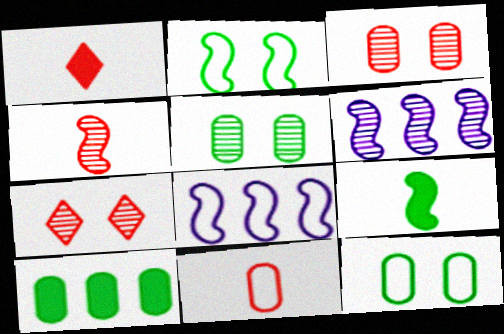[[1, 4, 11], 
[1, 5, 8], 
[1, 6, 12]]